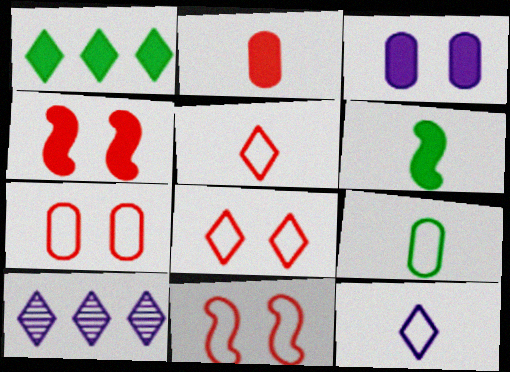[[4, 9, 10], 
[6, 7, 10], 
[7, 8, 11]]